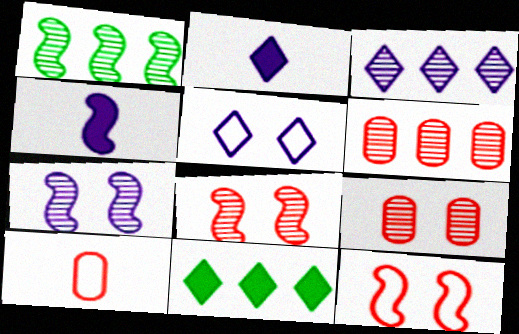[[1, 3, 6], 
[1, 4, 12], 
[2, 3, 5], 
[7, 10, 11]]